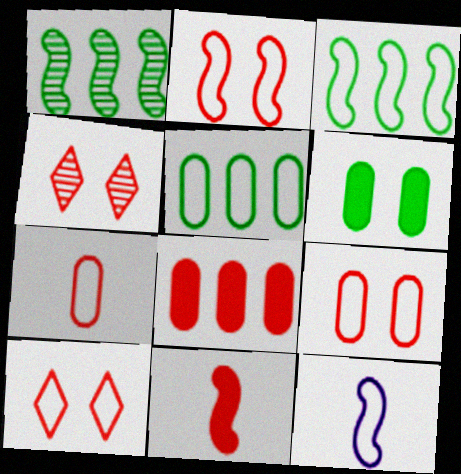[[2, 3, 12], 
[2, 9, 10], 
[5, 10, 12]]